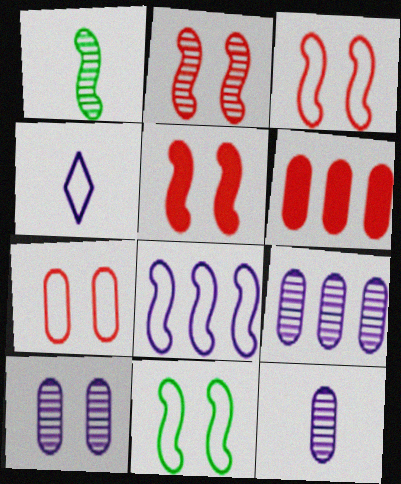[[1, 5, 8], 
[2, 3, 5], 
[9, 10, 12]]